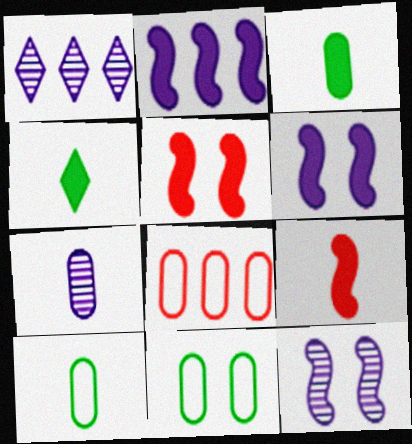[[1, 5, 10], 
[1, 7, 12], 
[1, 9, 11], 
[4, 8, 12]]